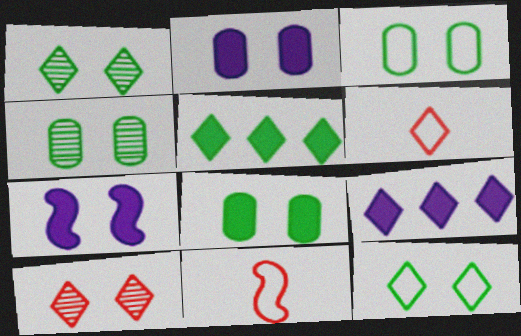[[1, 6, 9], 
[3, 4, 8], 
[3, 7, 10], 
[4, 9, 11]]